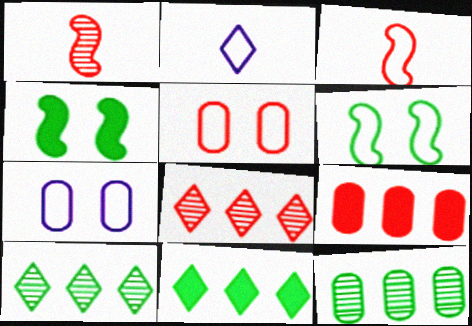[[1, 7, 11]]